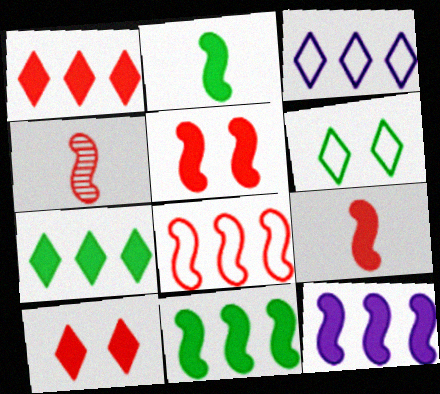[[2, 5, 12], 
[4, 5, 8]]